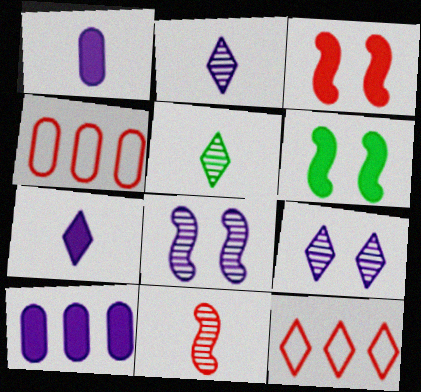[[2, 4, 6]]